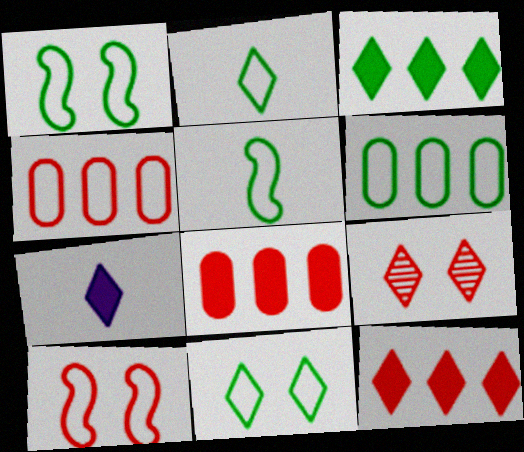[[1, 2, 6], 
[5, 6, 11]]